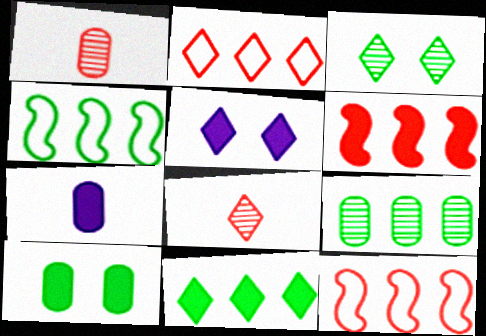[[1, 4, 5], 
[3, 7, 12], 
[4, 9, 11]]